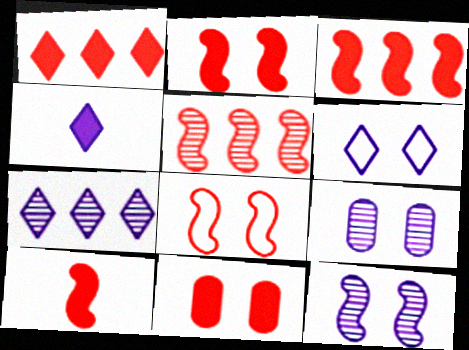[[1, 10, 11], 
[2, 3, 10], 
[4, 6, 7], 
[5, 8, 10]]